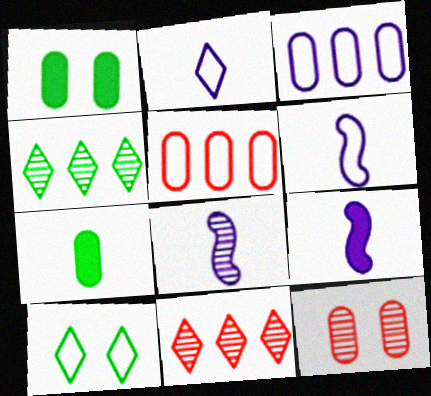[[1, 6, 11], 
[3, 7, 12], 
[4, 8, 12], 
[5, 6, 10], 
[6, 8, 9]]